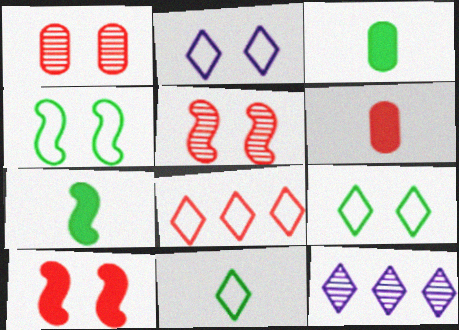[[2, 8, 11], 
[4, 6, 12], 
[5, 6, 8]]